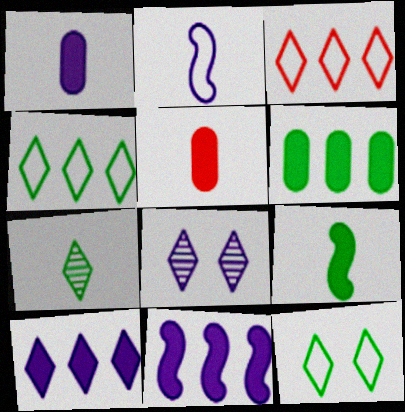[[2, 5, 7]]